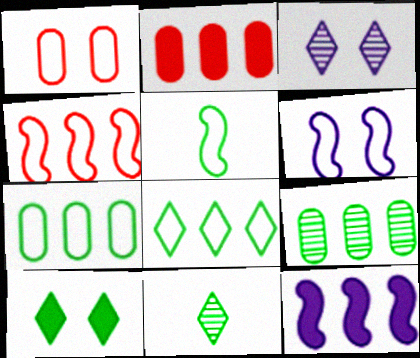[[1, 11, 12], 
[2, 3, 5], 
[2, 6, 11], 
[4, 5, 6], 
[5, 9, 10], 
[8, 10, 11]]